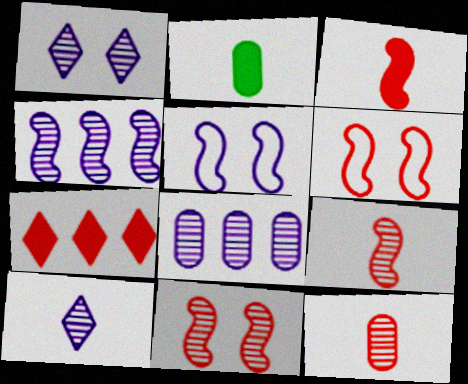[[6, 7, 12]]